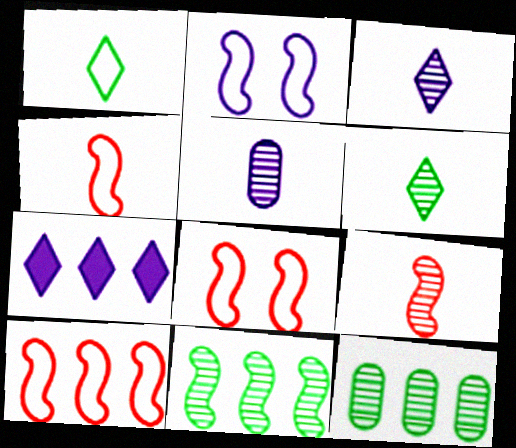[[2, 5, 7], 
[4, 8, 10], 
[5, 6, 9], 
[7, 10, 12]]